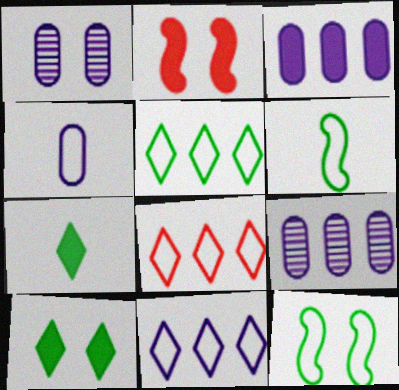[[1, 3, 4], 
[2, 3, 7], 
[4, 8, 12], 
[5, 8, 11]]